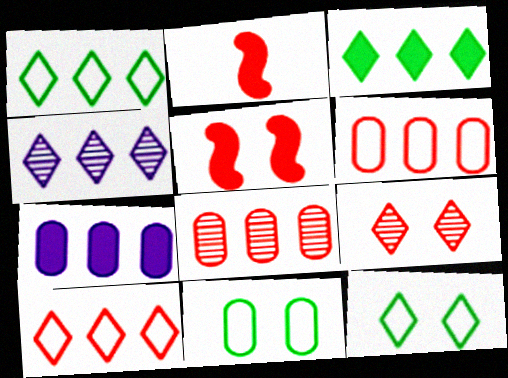[[2, 4, 11], 
[2, 6, 9], 
[3, 4, 10]]